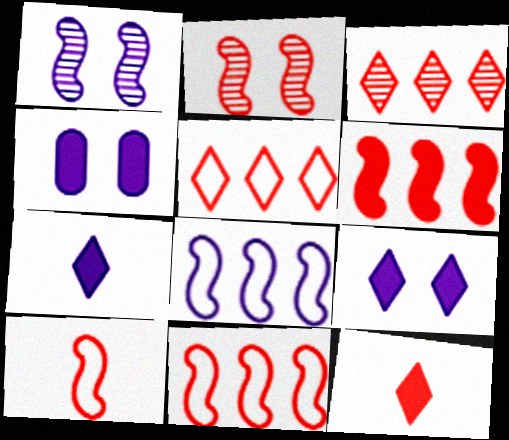[[2, 6, 10]]